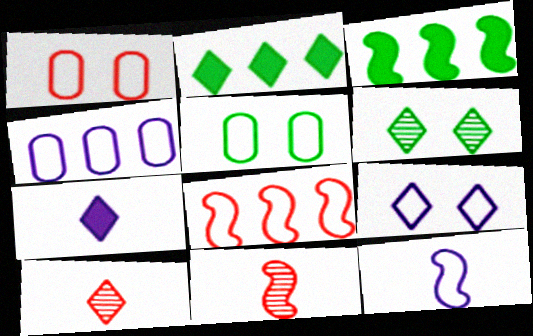[[2, 9, 10], 
[4, 9, 12]]